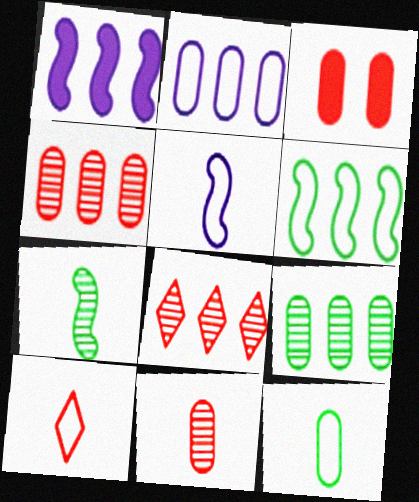[[5, 10, 12]]